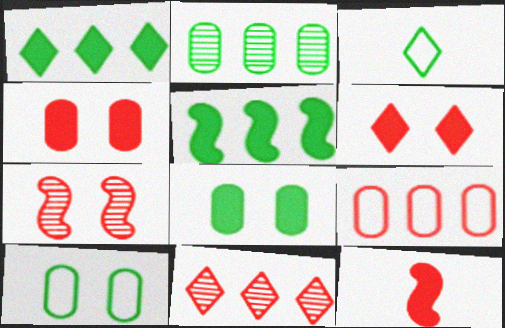[]